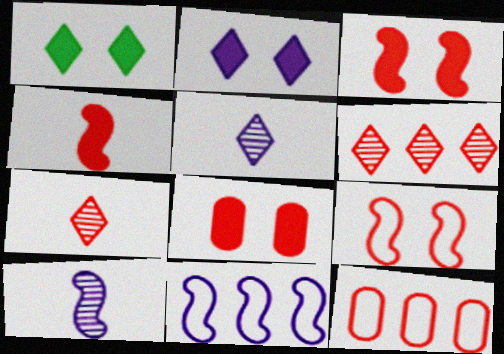[[1, 10, 12], 
[3, 7, 12]]